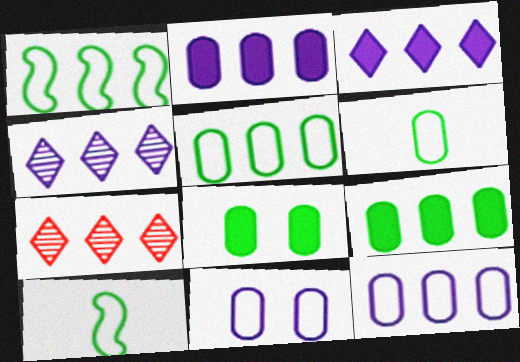[[1, 2, 7]]